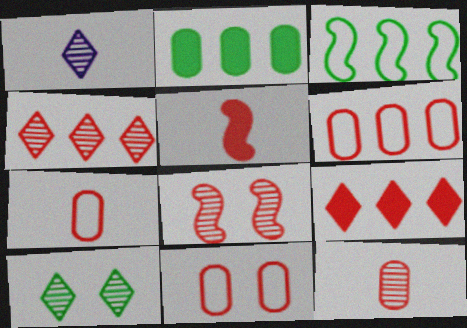[[1, 4, 10], 
[4, 5, 11], 
[4, 8, 12], 
[6, 7, 11], 
[7, 8, 9]]